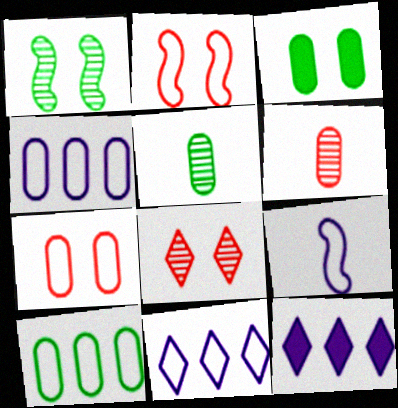[[2, 5, 12], 
[3, 4, 6], 
[3, 5, 10]]